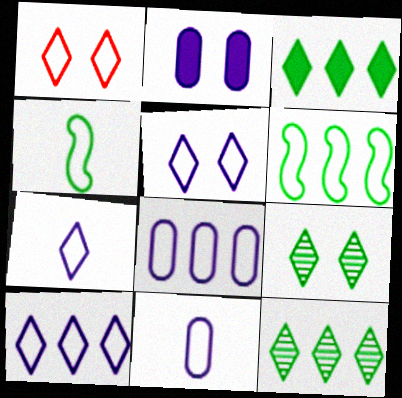[[1, 4, 8], 
[1, 6, 11], 
[5, 7, 10]]